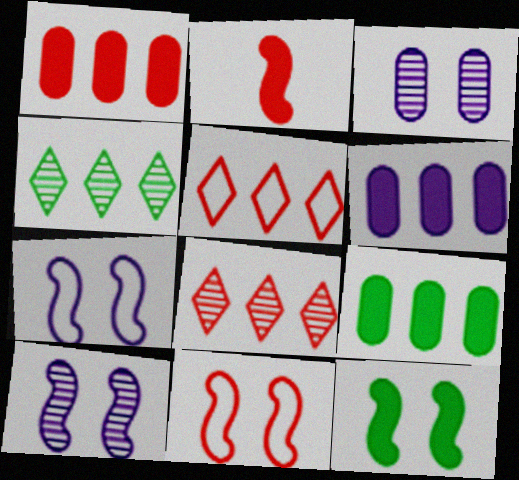[[1, 6, 9], 
[10, 11, 12]]